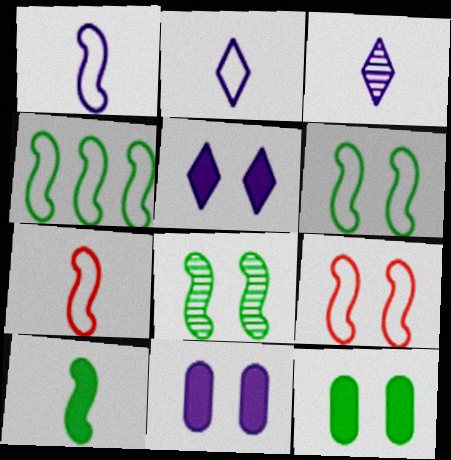[[1, 4, 9], 
[4, 8, 10]]